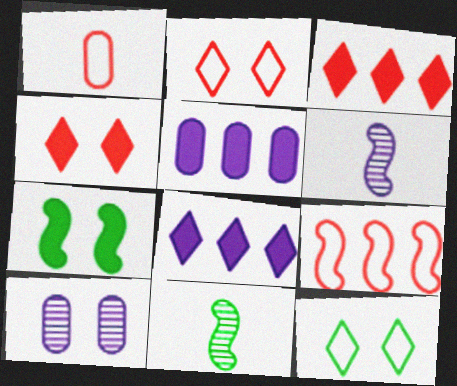[[1, 2, 9], 
[2, 5, 11], 
[2, 7, 10], 
[6, 7, 9]]